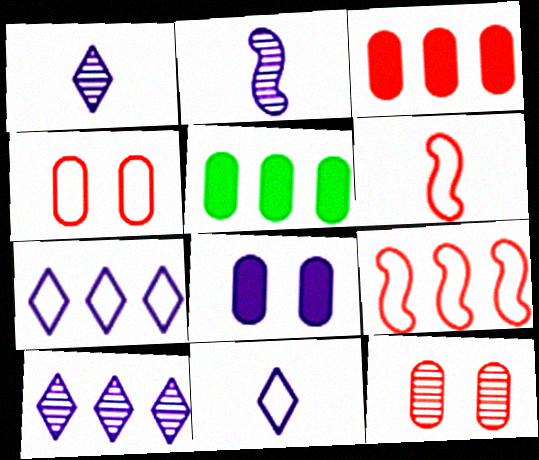[[2, 7, 8], 
[5, 9, 10]]